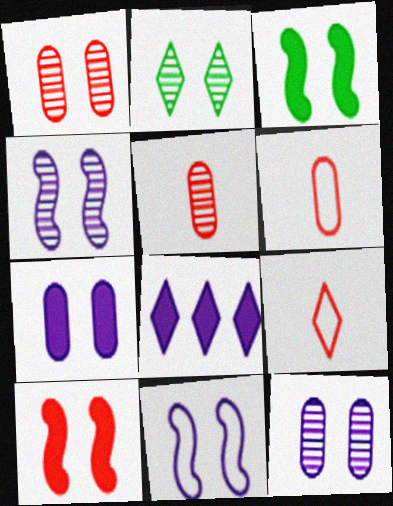[[1, 2, 4], 
[2, 8, 9]]